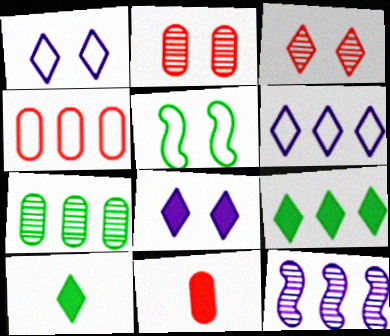[[2, 4, 11], 
[2, 5, 8], 
[3, 6, 10], 
[4, 9, 12], 
[5, 7, 10]]